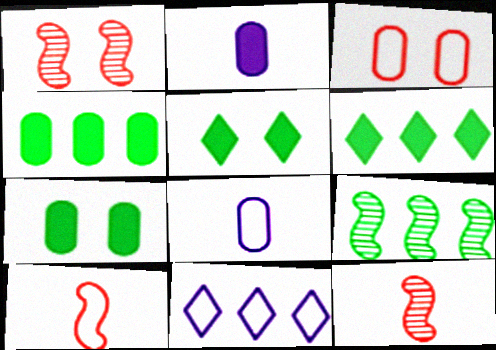[[1, 6, 8], 
[7, 11, 12]]